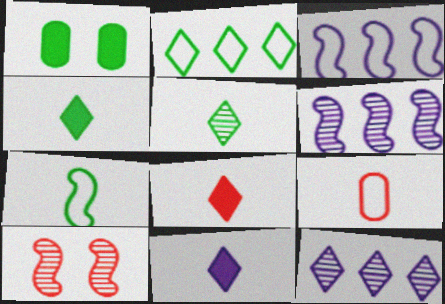[[4, 8, 11]]